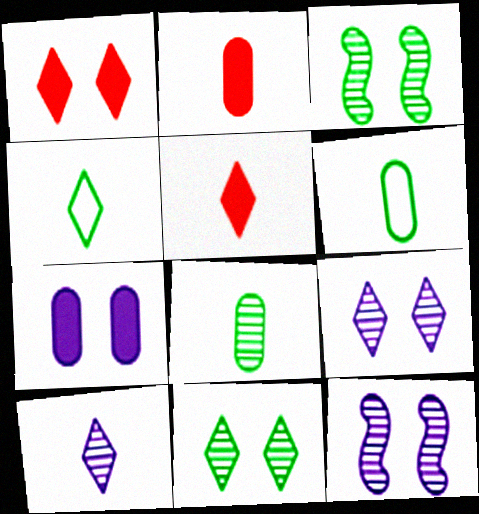[[4, 5, 10]]